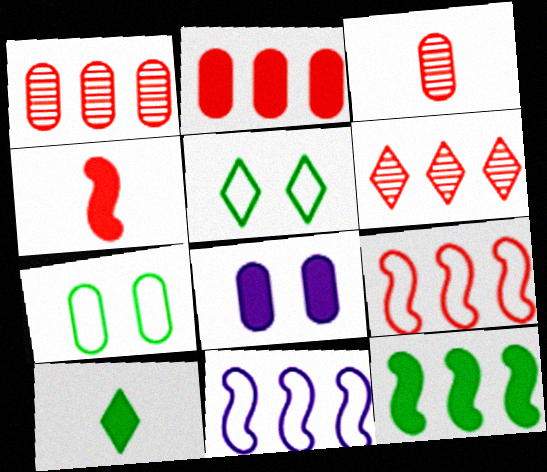[[2, 6, 9]]